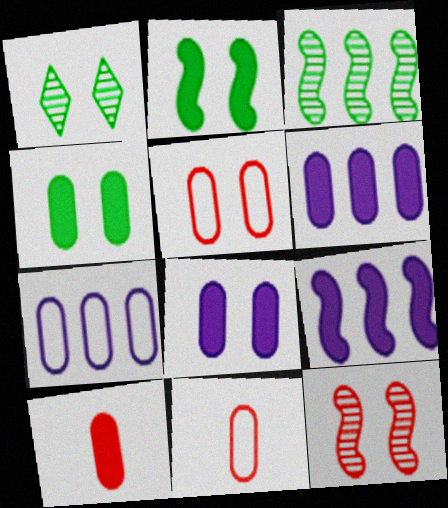[[1, 9, 11], 
[4, 6, 10]]